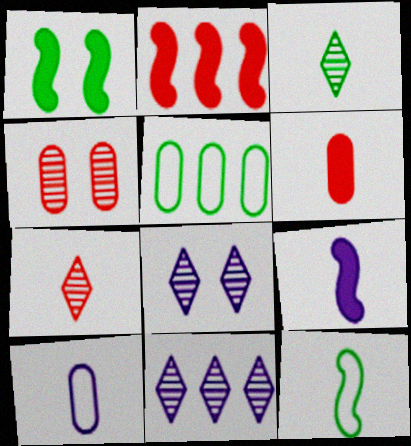[[1, 2, 9], 
[1, 3, 5], 
[2, 5, 11]]